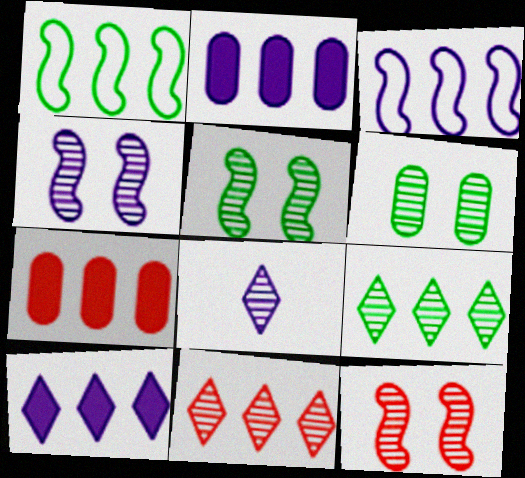[[1, 2, 11], 
[3, 7, 9], 
[4, 5, 12]]